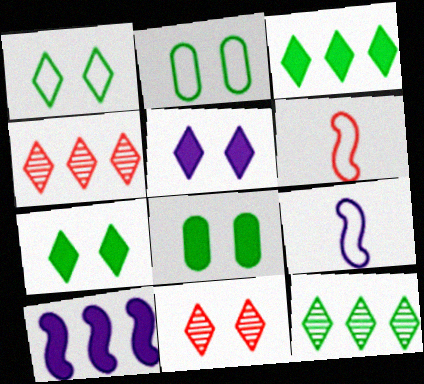[[1, 5, 11], 
[4, 8, 9]]